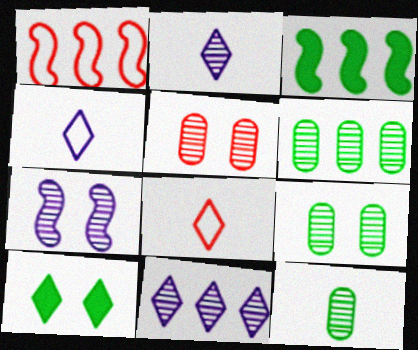[[3, 4, 5], 
[6, 9, 12], 
[8, 10, 11]]